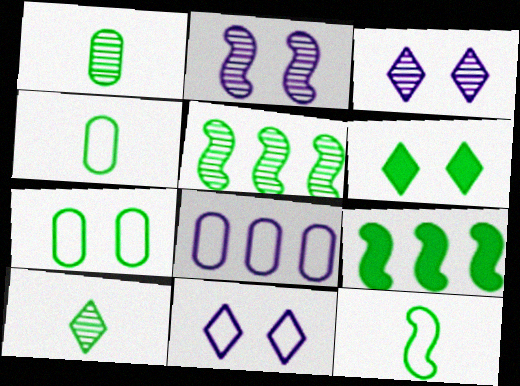[[4, 5, 6], 
[7, 9, 10]]